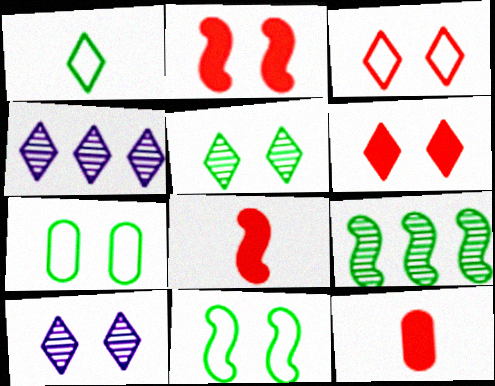[[1, 4, 6], 
[2, 7, 10], 
[4, 7, 8], 
[4, 11, 12]]